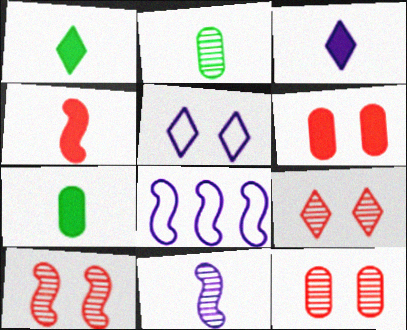[[1, 8, 12], 
[3, 4, 7], 
[7, 8, 9], 
[9, 10, 12]]